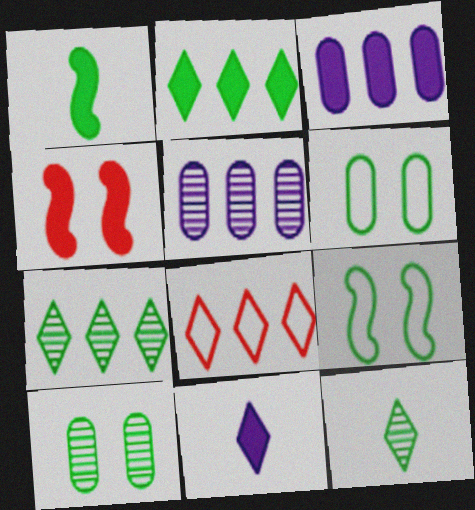[[1, 6, 7]]